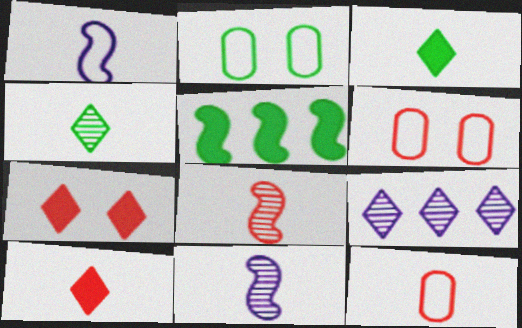[[2, 4, 5], 
[3, 11, 12], 
[8, 10, 12]]